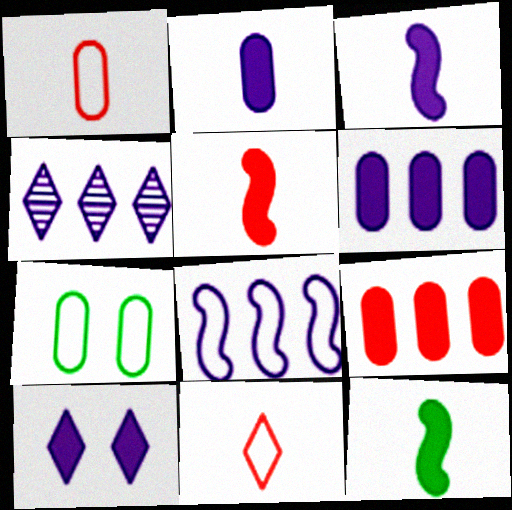[[3, 5, 12], 
[3, 6, 10], 
[4, 5, 7], 
[4, 6, 8], 
[7, 8, 11], 
[9, 10, 12]]